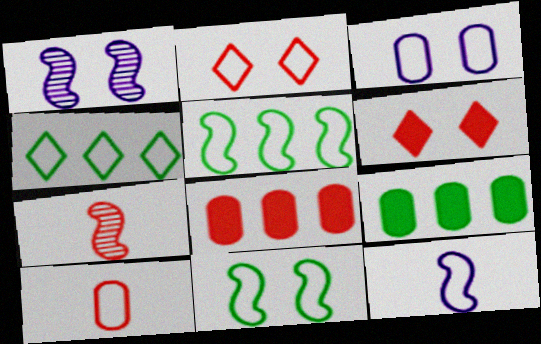[[2, 3, 11], 
[2, 7, 8]]